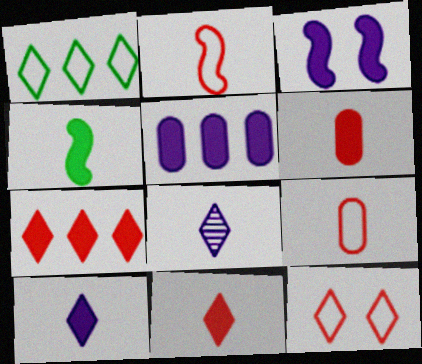[[3, 5, 10], 
[4, 6, 10], 
[4, 8, 9]]